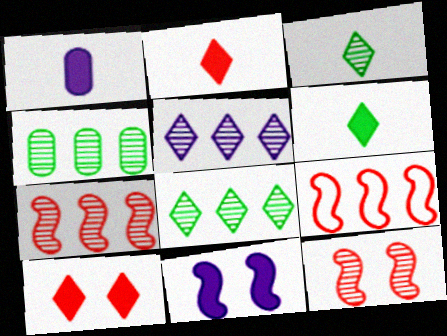[[4, 5, 7]]